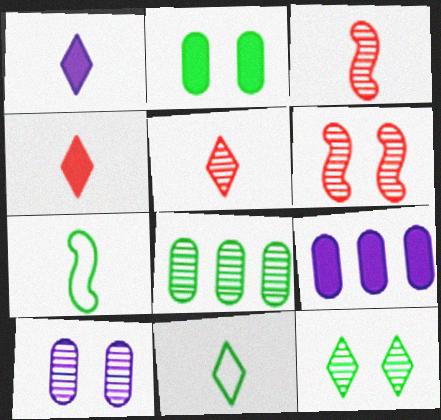[[1, 5, 11], 
[6, 9, 11], 
[6, 10, 12]]